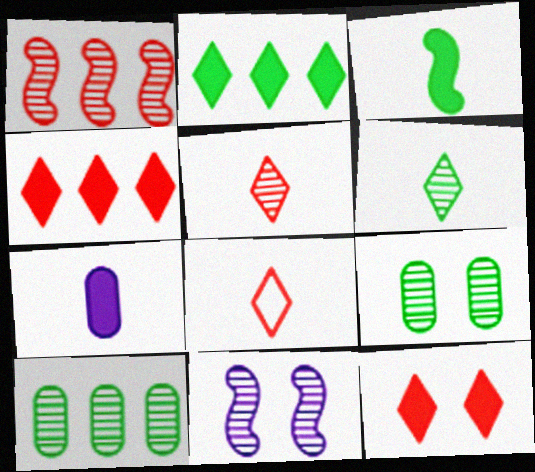[[5, 10, 11]]